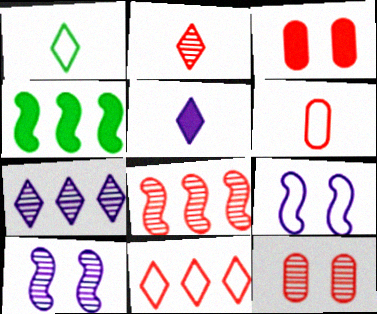[[1, 2, 5], 
[2, 8, 12], 
[3, 4, 5]]